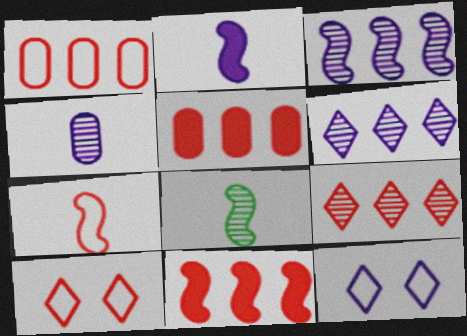[[1, 7, 10], 
[1, 9, 11], 
[2, 7, 8], 
[5, 8, 12]]